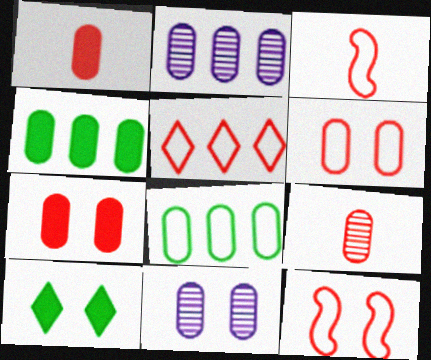[[1, 8, 11], 
[2, 3, 10], 
[3, 5, 6], 
[10, 11, 12]]